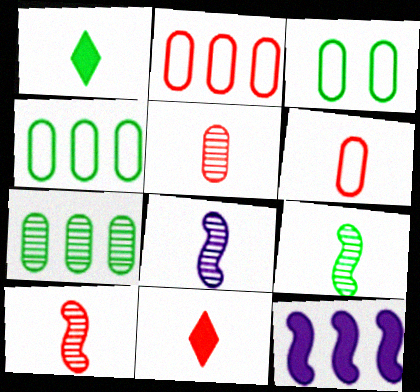[[1, 6, 8], 
[6, 10, 11], 
[8, 9, 10]]